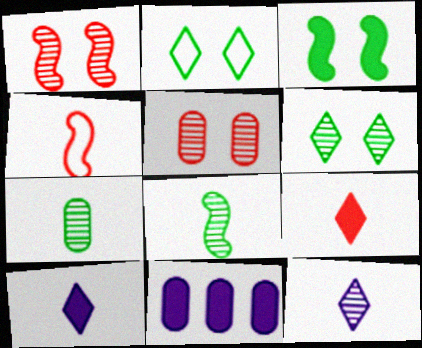[[3, 9, 11], 
[4, 6, 11], 
[4, 7, 10]]